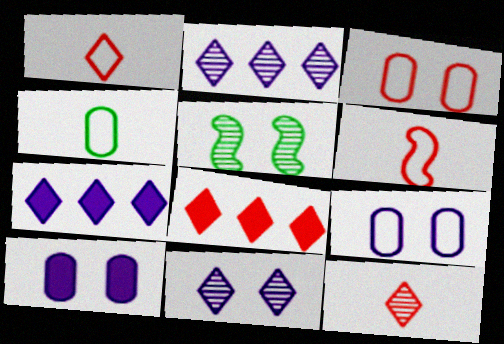[]